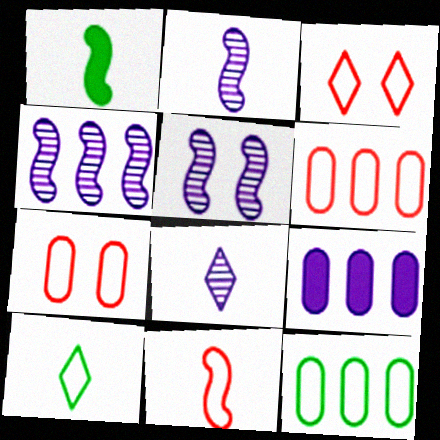[[1, 2, 11], 
[2, 4, 5], 
[3, 6, 11]]